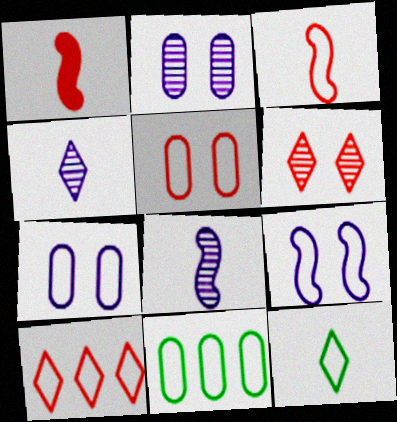[[3, 5, 10]]